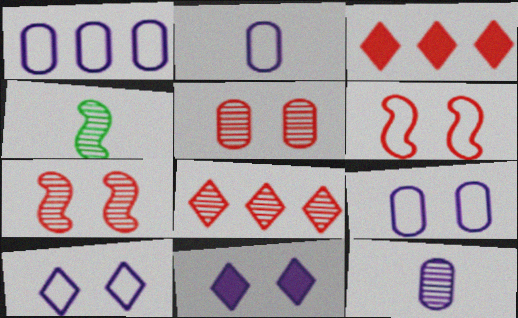[[1, 2, 9], 
[3, 4, 9]]